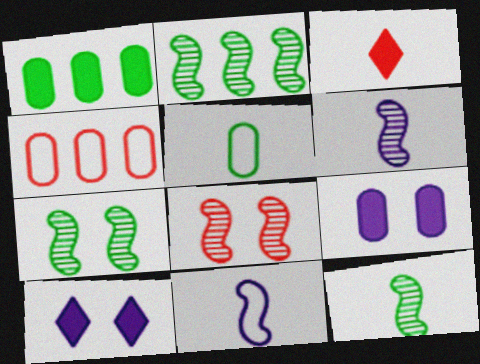[[2, 6, 8], 
[2, 7, 12], 
[3, 4, 8], 
[3, 5, 6], 
[4, 10, 12]]